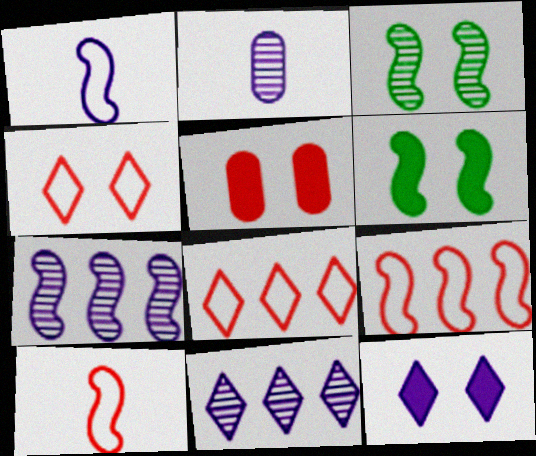[[2, 6, 8], 
[5, 6, 12], 
[6, 7, 10]]